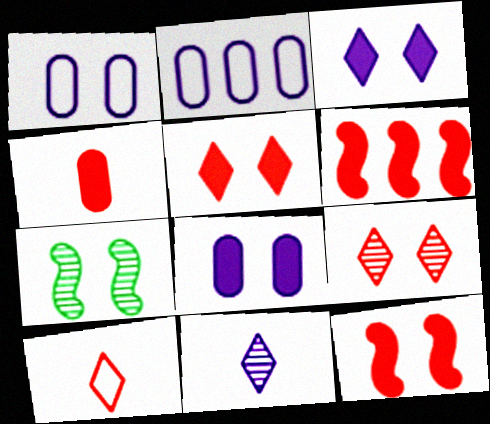[[1, 5, 7], 
[4, 5, 6]]